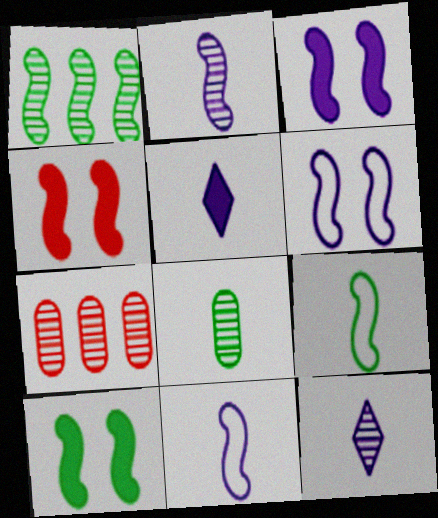[[1, 4, 11], 
[1, 9, 10], 
[3, 4, 10]]